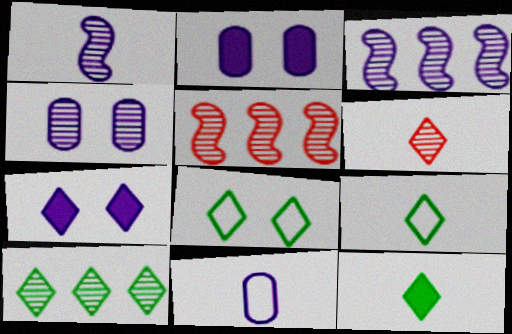[[2, 5, 9], 
[3, 7, 11], 
[8, 10, 12]]